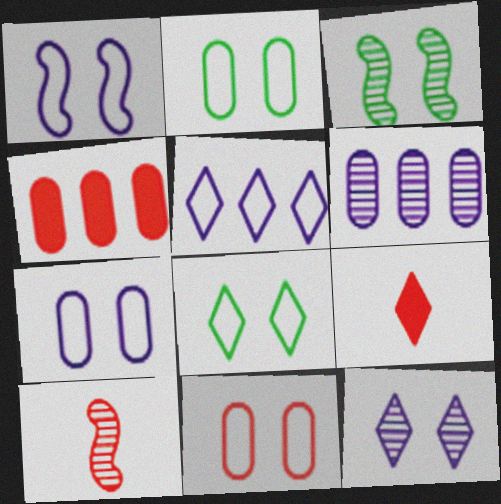[[1, 8, 11], 
[2, 7, 11]]